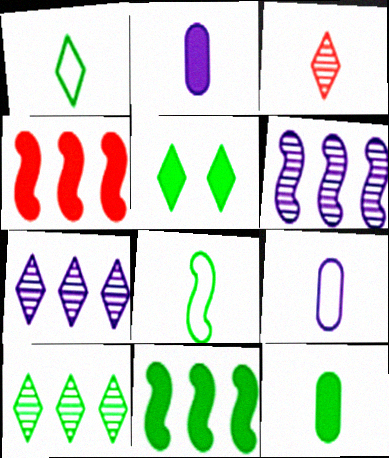[[1, 5, 10], 
[2, 3, 8], 
[2, 4, 5], 
[5, 11, 12]]